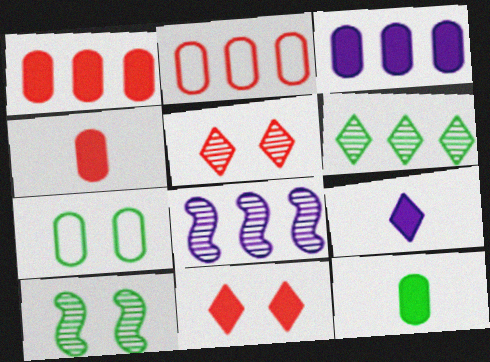[[2, 9, 10]]